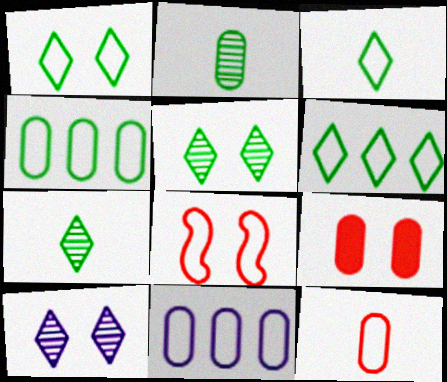[[1, 3, 6], 
[2, 9, 11], 
[3, 8, 11]]